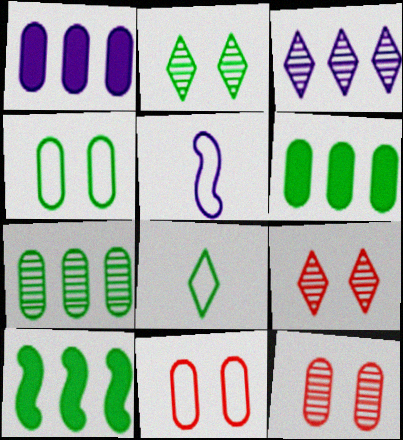[[5, 6, 9]]